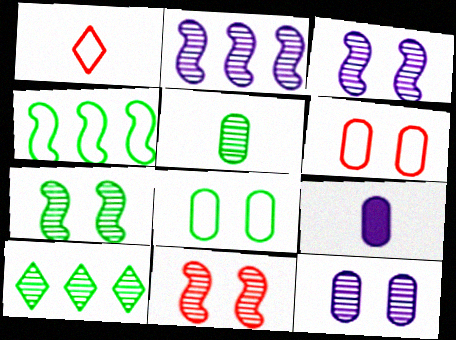[[3, 7, 11], 
[5, 7, 10]]